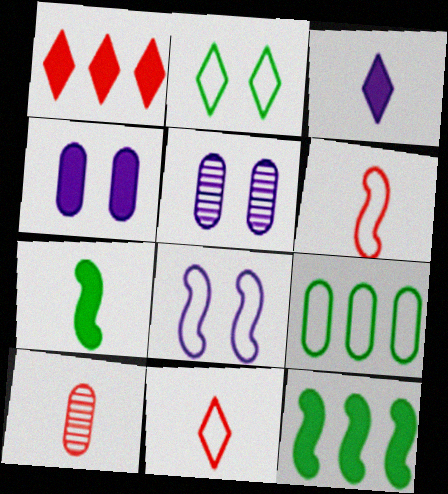[[1, 4, 7], 
[4, 9, 10], 
[5, 11, 12], 
[8, 9, 11]]